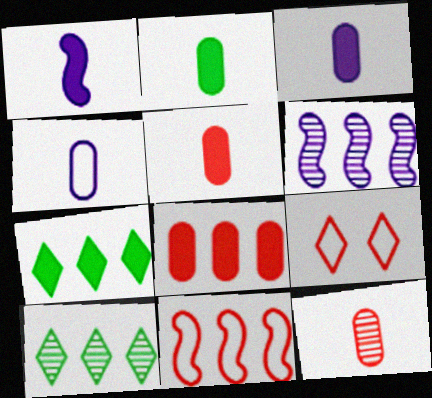[[2, 3, 5], 
[2, 4, 12], 
[2, 6, 9]]